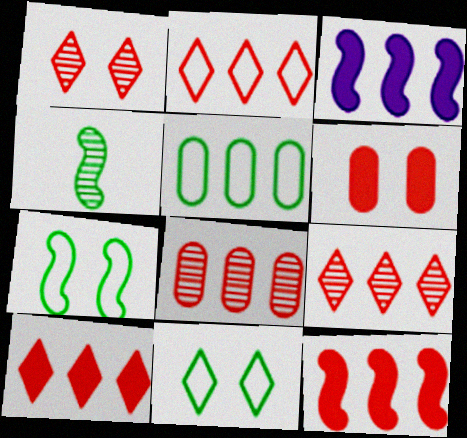[[2, 8, 12], 
[2, 9, 10], 
[3, 5, 9]]